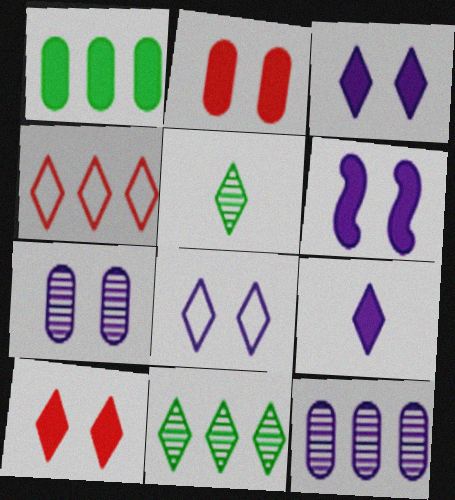[[3, 4, 5], 
[6, 7, 8]]